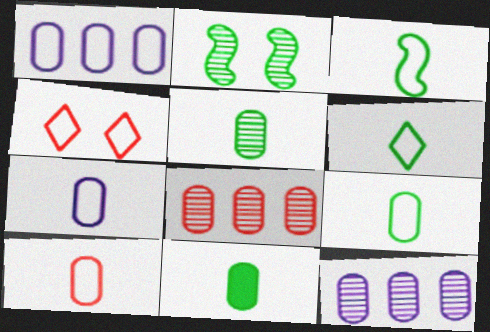[[1, 3, 4], 
[3, 6, 9], 
[5, 9, 11], 
[7, 9, 10]]